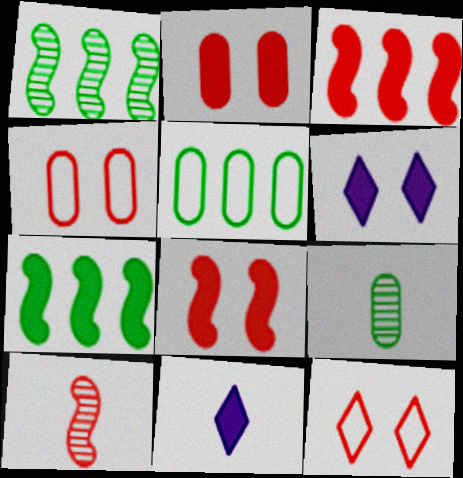[[1, 4, 11], 
[2, 7, 11], 
[5, 6, 10]]